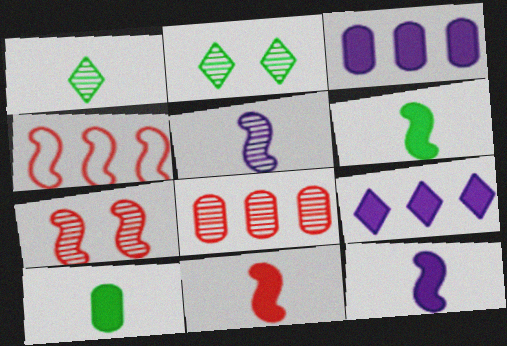[[2, 5, 8], 
[4, 7, 11], 
[6, 11, 12]]